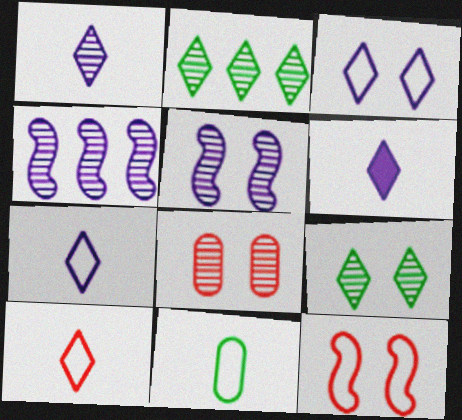[[1, 6, 7], 
[5, 8, 9]]